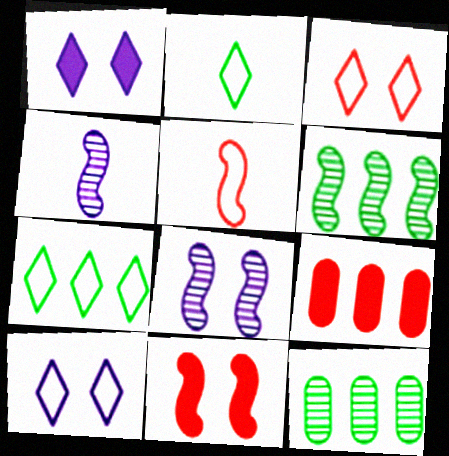[[1, 5, 12], 
[2, 8, 9]]